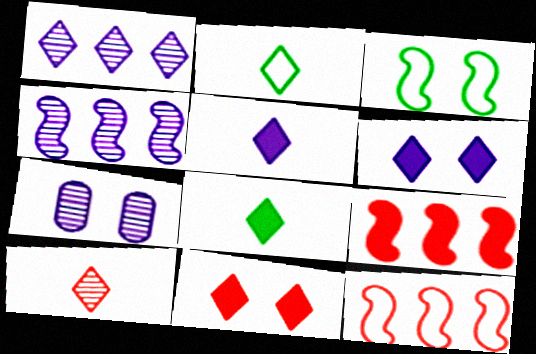[[1, 2, 11], 
[2, 5, 10], 
[2, 7, 9], 
[3, 7, 11], 
[7, 8, 12]]